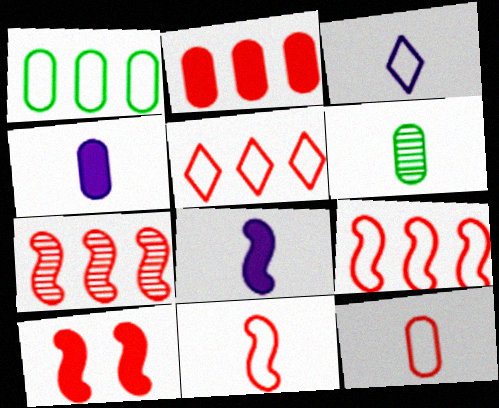[[2, 5, 7], 
[4, 6, 12], 
[7, 10, 11]]